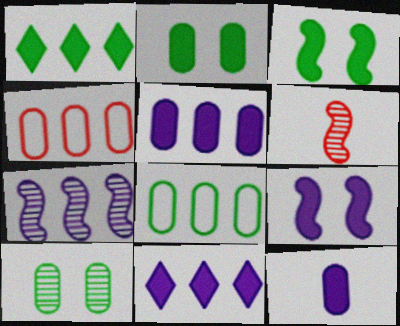[[1, 4, 7], 
[4, 10, 12], 
[9, 11, 12]]